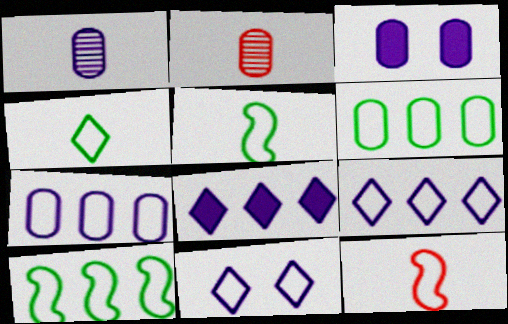[[1, 3, 7], 
[2, 3, 6], 
[6, 11, 12]]